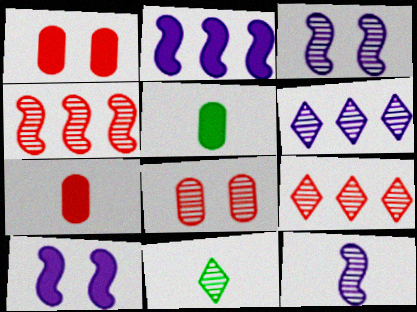[]